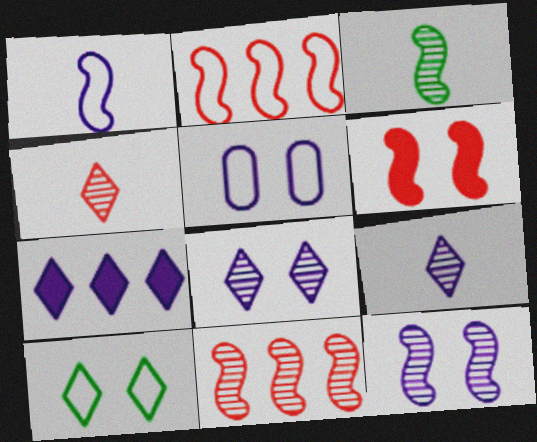[[3, 11, 12], 
[4, 7, 10]]